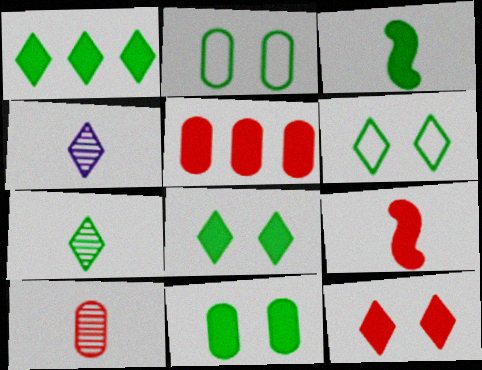[[1, 3, 11], 
[1, 6, 7], 
[5, 9, 12]]